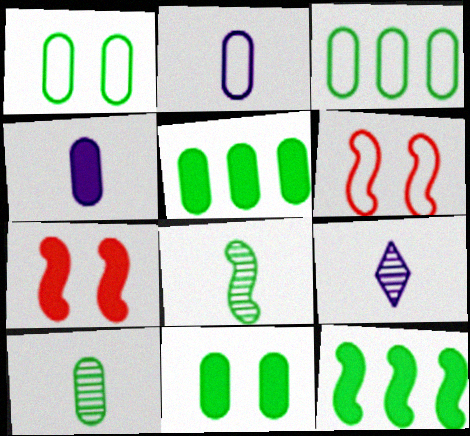[[1, 5, 10], 
[3, 7, 9], 
[3, 10, 11], 
[5, 6, 9]]